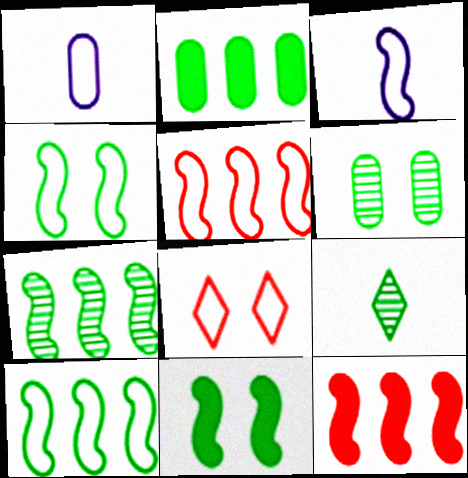[[1, 8, 10], 
[2, 4, 9], 
[3, 4, 5], 
[6, 7, 9]]